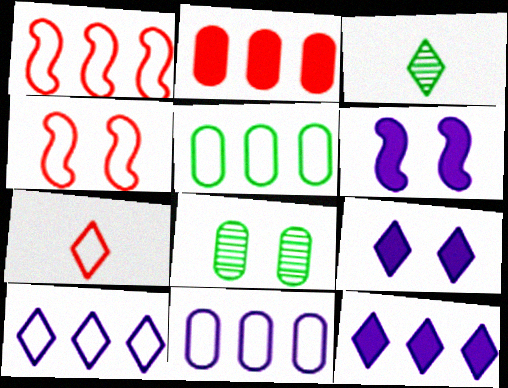[[1, 5, 10], 
[4, 8, 9]]